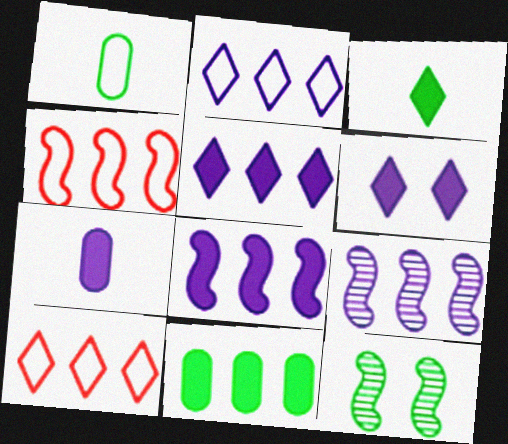[[6, 7, 8], 
[7, 10, 12], 
[9, 10, 11]]